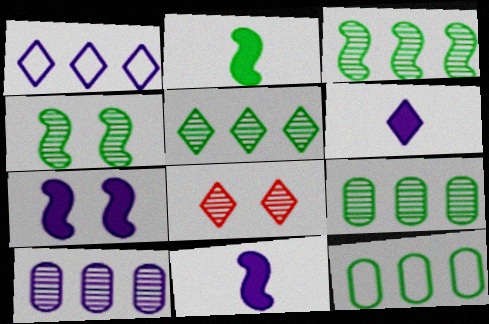[[3, 5, 9], 
[8, 11, 12]]